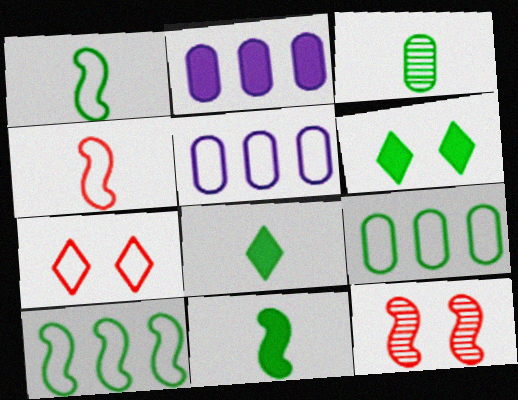[[1, 3, 8], 
[1, 5, 7], 
[3, 6, 10], 
[5, 8, 12]]